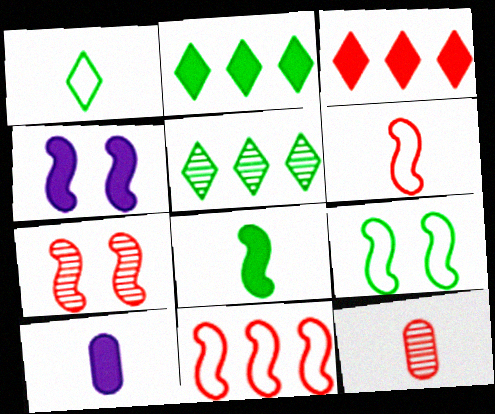[[4, 7, 9]]